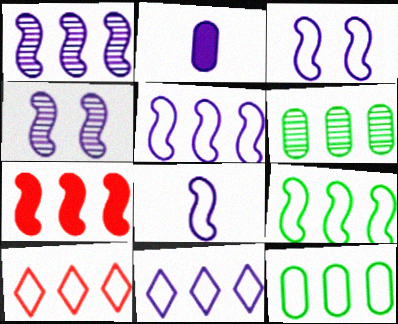[[1, 7, 9], 
[2, 4, 11], 
[3, 5, 8], 
[5, 10, 12], 
[6, 7, 11]]